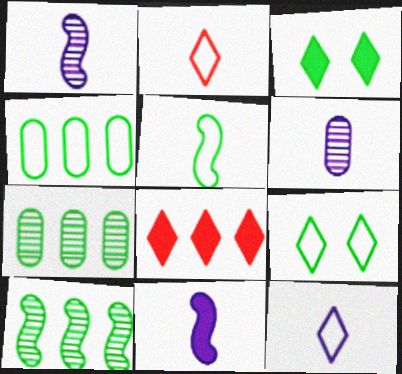[[3, 5, 7], 
[4, 5, 9], 
[6, 11, 12]]